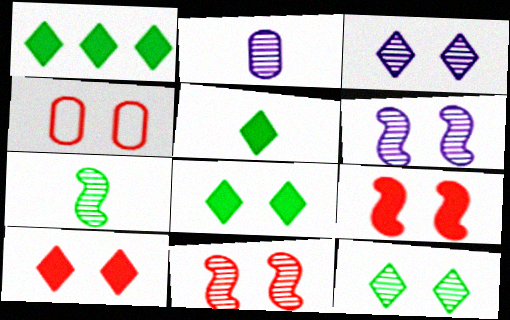[[1, 5, 8], 
[4, 6, 8], 
[4, 10, 11]]